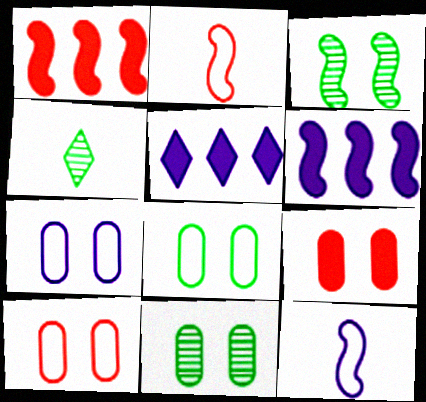[[1, 3, 12], 
[1, 4, 7], 
[2, 3, 6], 
[2, 5, 11], 
[4, 6, 10], 
[7, 8, 10], 
[7, 9, 11]]